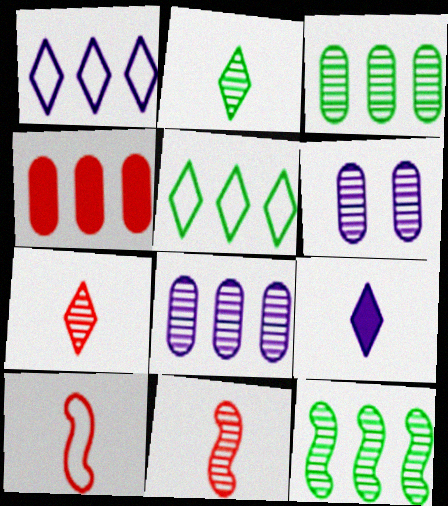[[1, 4, 12], 
[6, 7, 12]]